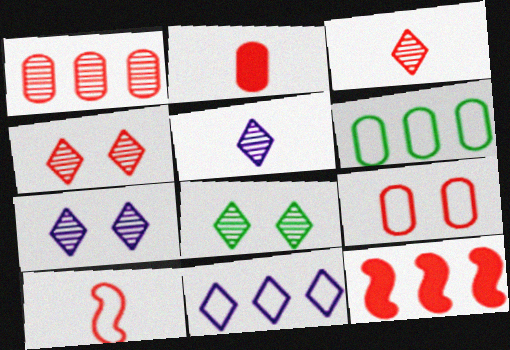[[1, 2, 9], 
[2, 3, 10], 
[3, 9, 12], 
[4, 7, 8]]